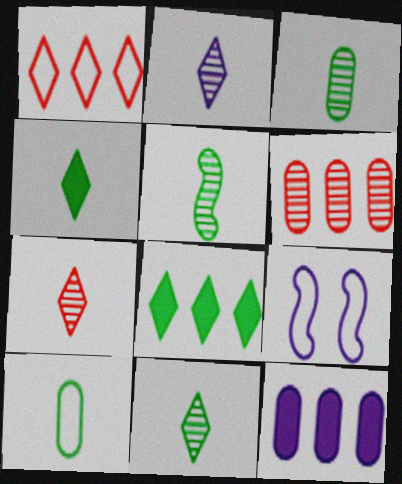[[1, 9, 10], 
[2, 7, 11], 
[2, 9, 12], 
[3, 5, 11], 
[4, 5, 10], 
[4, 6, 9]]